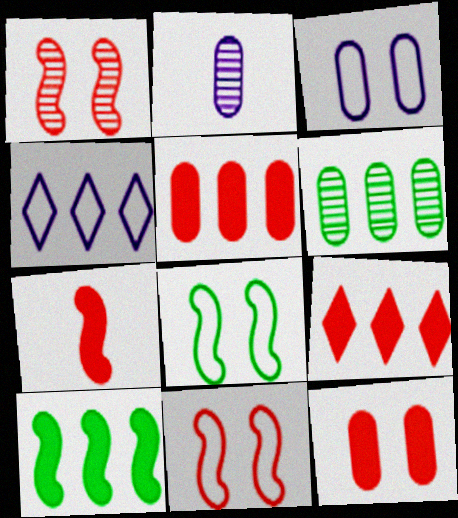[[2, 8, 9], 
[7, 9, 12]]